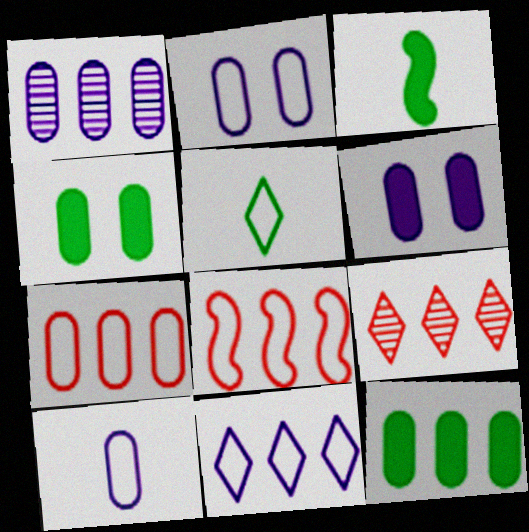[[1, 6, 10], 
[1, 7, 12], 
[2, 3, 9], 
[2, 5, 8]]